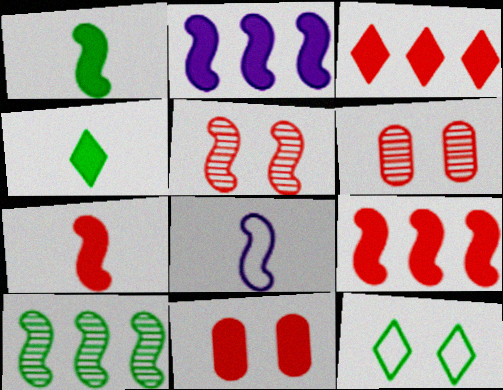[[2, 4, 11], 
[3, 7, 11]]